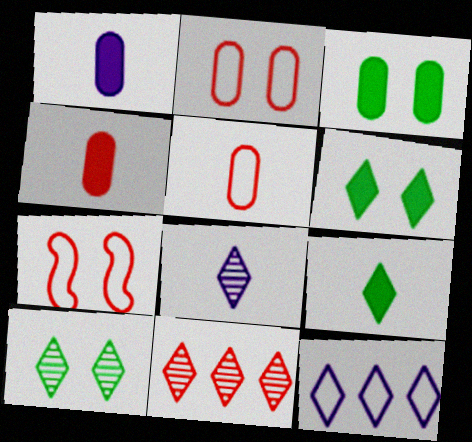[[4, 7, 11], 
[8, 10, 11]]